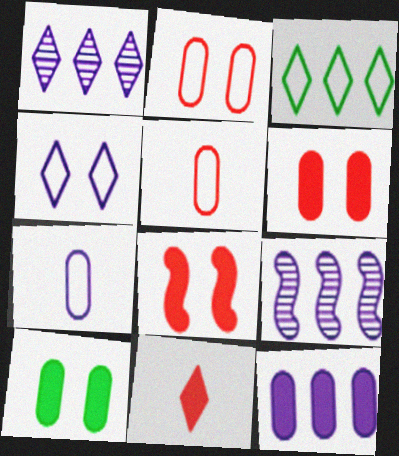[]